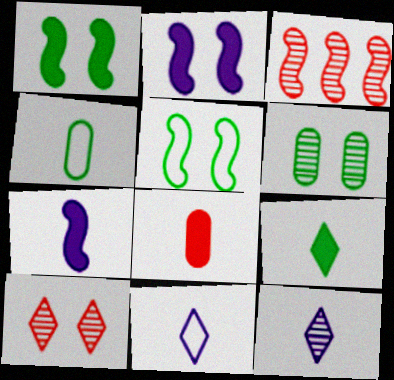[[3, 5, 7], 
[3, 6, 12], 
[7, 8, 9]]